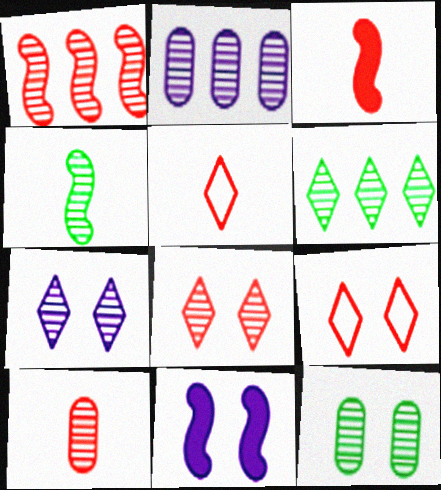[[1, 2, 6], 
[1, 8, 10], 
[2, 4, 8], 
[2, 10, 12], 
[3, 5, 10], 
[4, 6, 12], 
[9, 11, 12]]